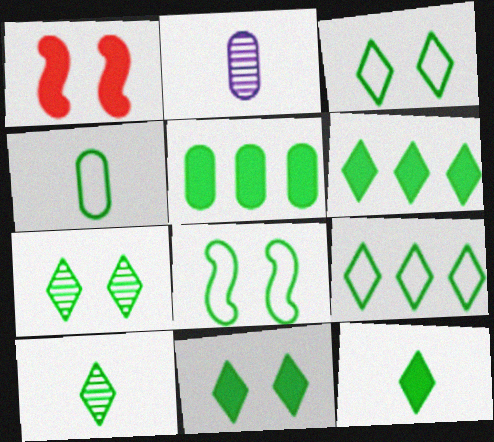[[1, 2, 9], 
[3, 6, 10], 
[3, 7, 11], 
[4, 8, 9], 
[5, 8, 10], 
[6, 11, 12], 
[7, 9, 12], 
[9, 10, 11]]